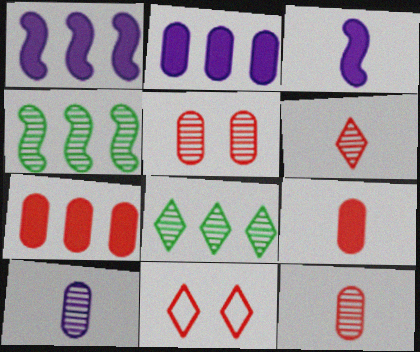[]